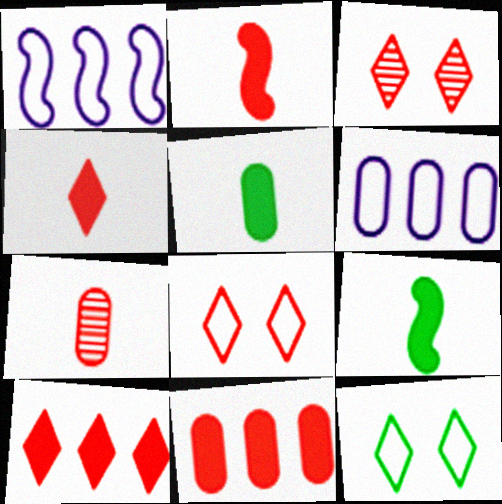[[1, 3, 5], 
[3, 6, 9]]